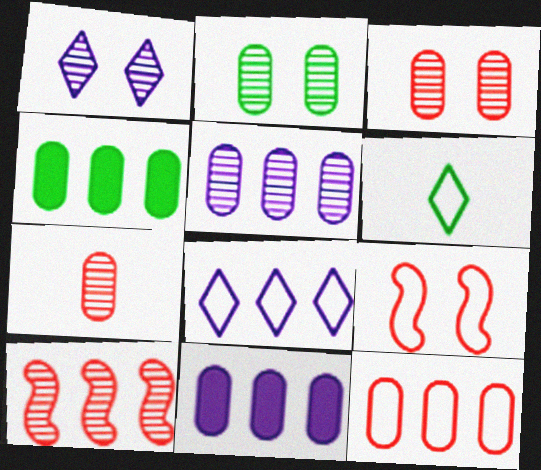[[2, 5, 7], 
[4, 5, 12], 
[4, 8, 10]]